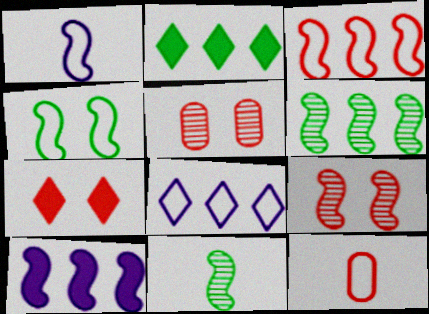[[1, 2, 5], 
[1, 3, 4], 
[3, 6, 10], 
[4, 8, 12]]